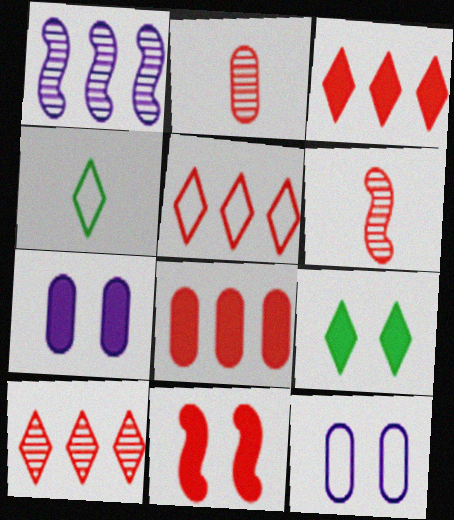[[2, 5, 11], 
[3, 5, 10], 
[7, 9, 11]]